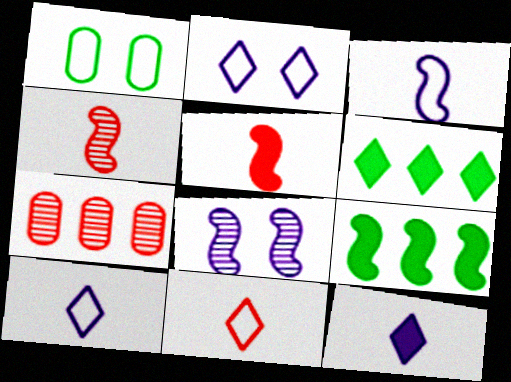[]